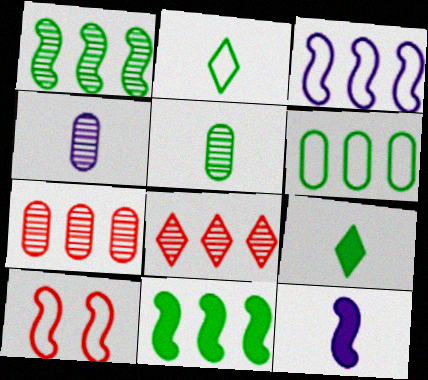[[1, 10, 12]]